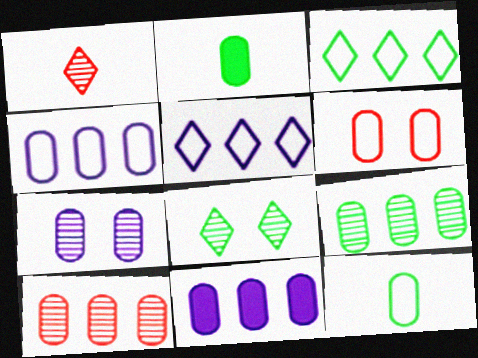[[4, 6, 12]]